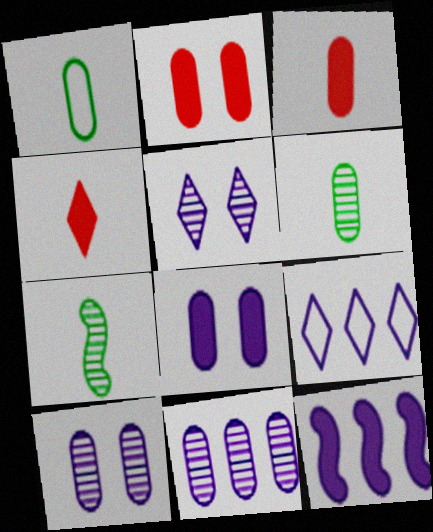[[1, 2, 11], 
[2, 7, 9], 
[9, 11, 12]]